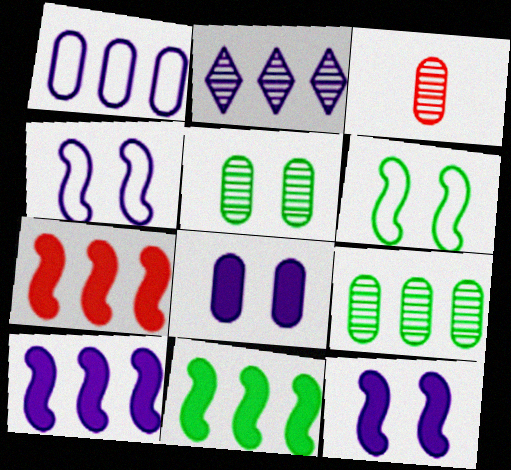[[1, 2, 10], 
[7, 10, 11]]